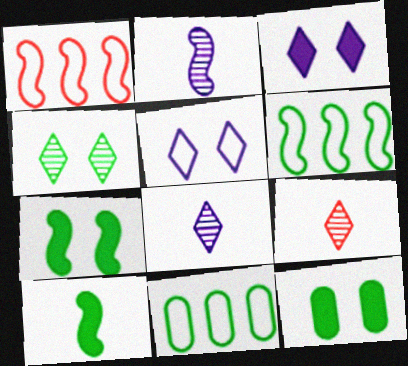[[1, 2, 7], 
[1, 8, 12], 
[4, 10, 11]]